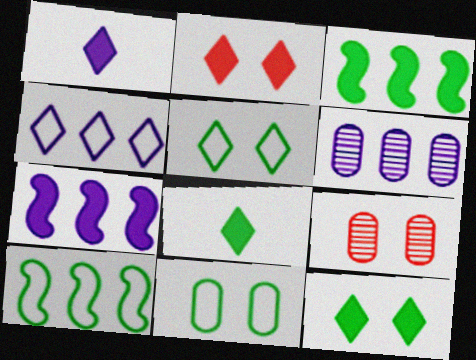[[1, 9, 10], 
[4, 6, 7]]